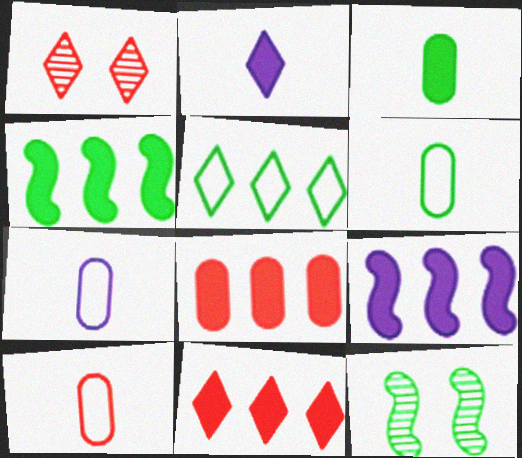[[1, 2, 5], 
[1, 4, 7], 
[1, 6, 9], 
[3, 5, 12], 
[6, 7, 10], 
[7, 11, 12]]